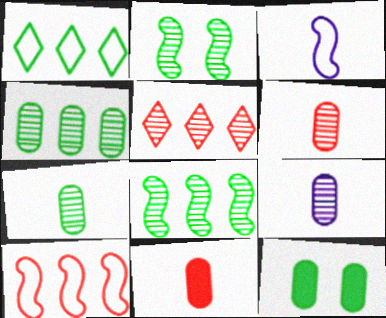[[2, 5, 9], 
[3, 5, 12], 
[6, 7, 9]]